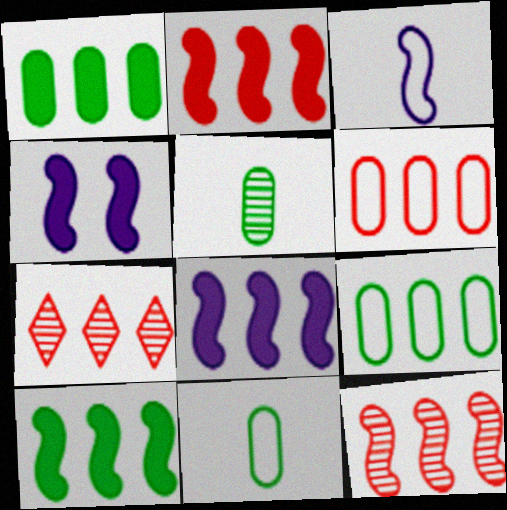[[2, 6, 7], 
[2, 8, 10], 
[4, 7, 11], 
[7, 8, 9]]